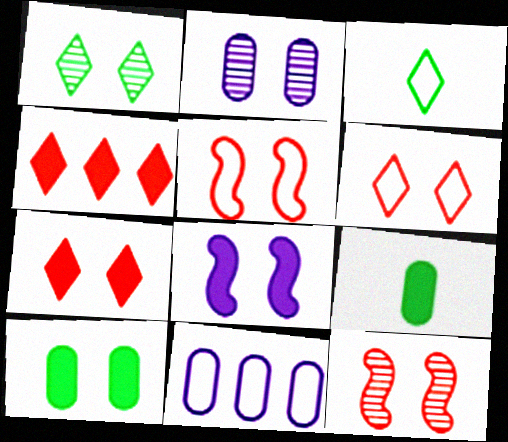[[1, 2, 12], 
[3, 5, 11], 
[4, 8, 9], 
[7, 8, 10]]